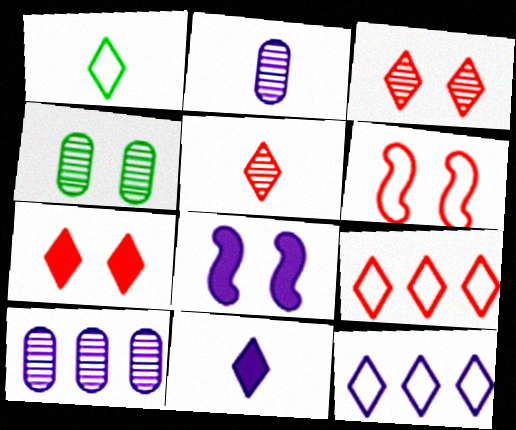[[1, 5, 11], 
[2, 8, 12], 
[5, 7, 9]]